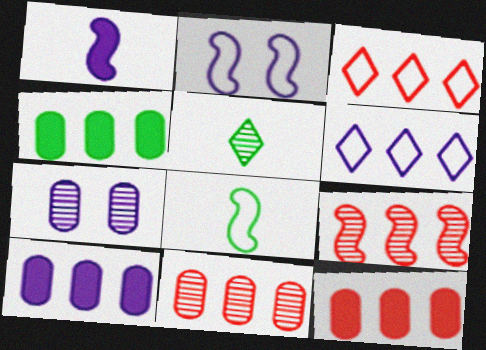[[1, 6, 7], 
[2, 5, 12], 
[3, 9, 12], 
[4, 6, 9], 
[4, 10, 12], 
[5, 7, 9]]